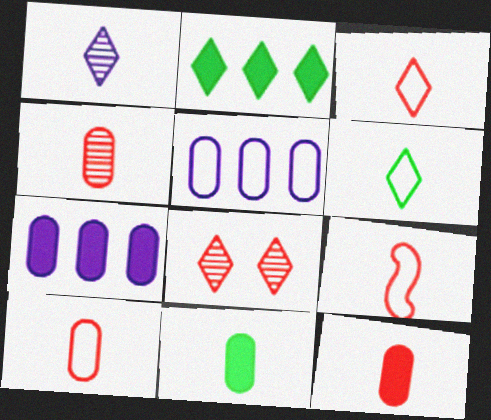[[1, 9, 11], 
[3, 9, 10], 
[4, 10, 12]]